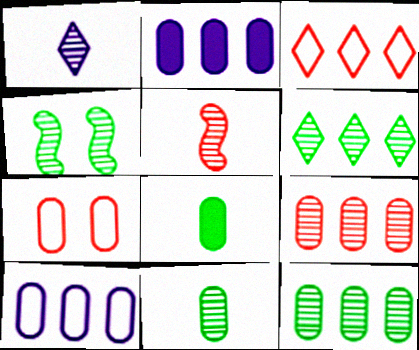[[1, 4, 9], 
[1, 5, 11], 
[2, 7, 11], 
[4, 6, 11]]